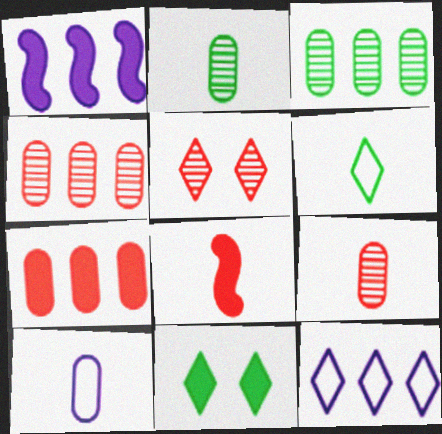[]